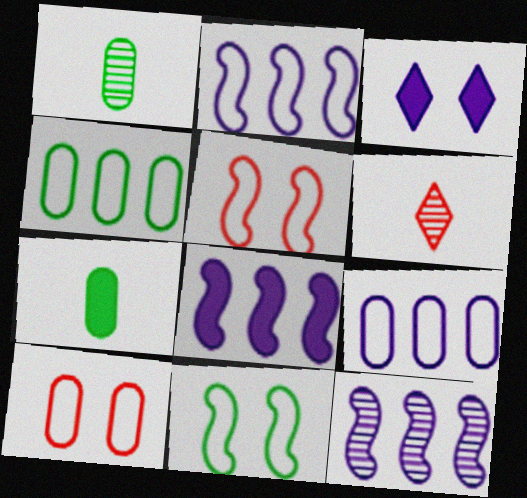[[2, 8, 12]]